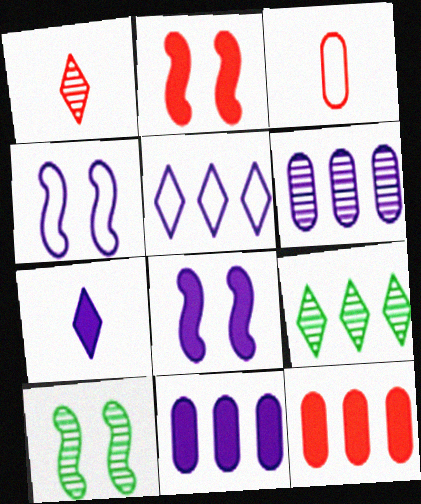[[1, 6, 10], 
[2, 4, 10], 
[3, 8, 9], 
[4, 6, 7], 
[7, 8, 11]]